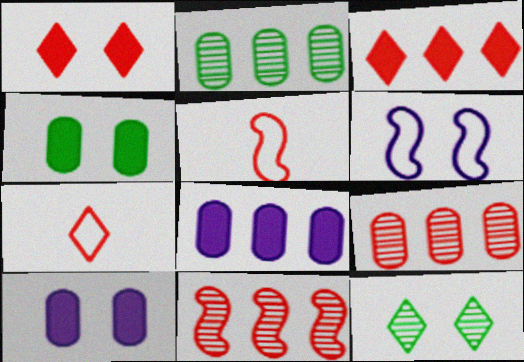[[1, 5, 9], 
[5, 8, 12]]